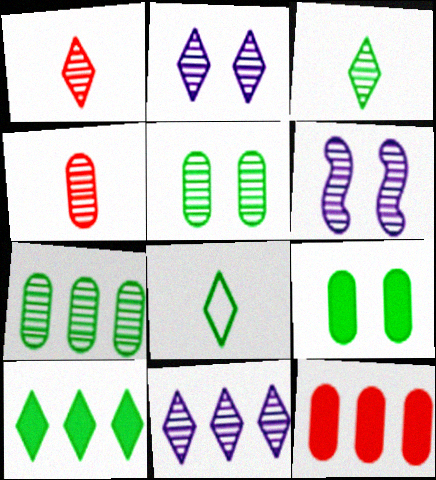[[1, 6, 7], 
[6, 8, 12]]